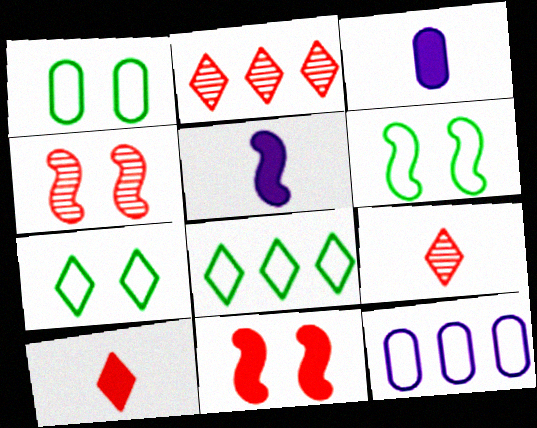[[1, 2, 5], 
[1, 6, 7], 
[2, 3, 6], 
[3, 4, 8]]